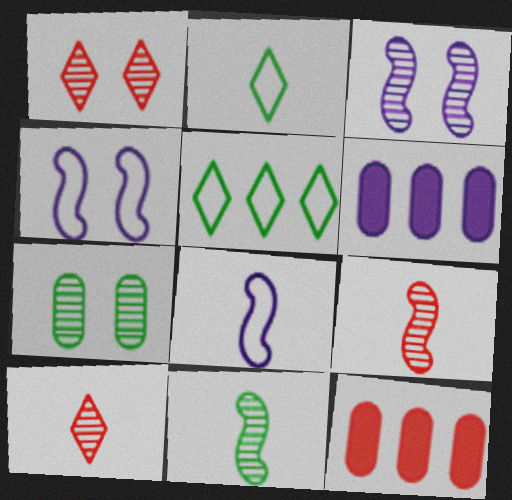[[1, 3, 7], 
[2, 3, 12]]